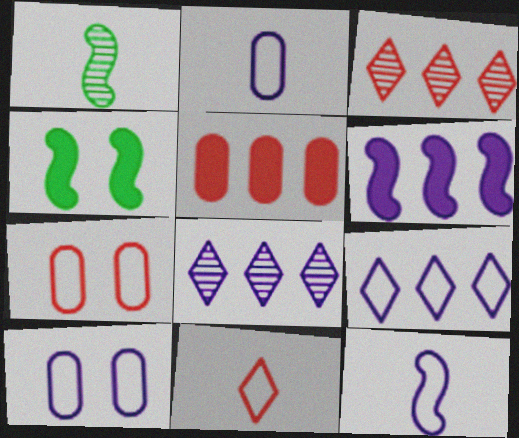[[2, 3, 4], 
[9, 10, 12]]